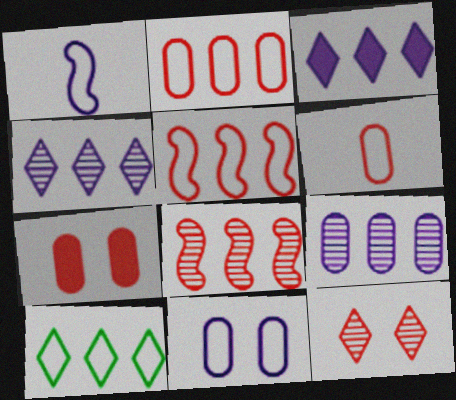[]